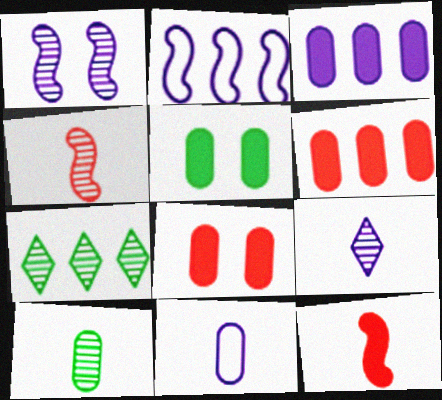[[2, 6, 7], 
[4, 9, 10]]